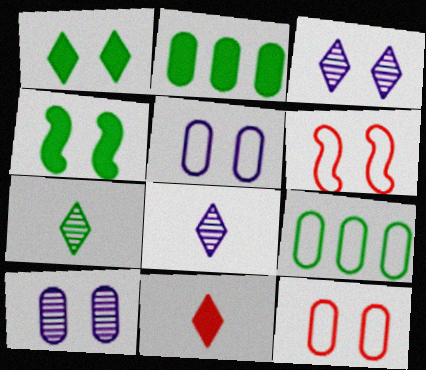[[1, 6, 10], 
[2, 6, 8], 
[3, 4, 12], 
[4, 7, 9]]